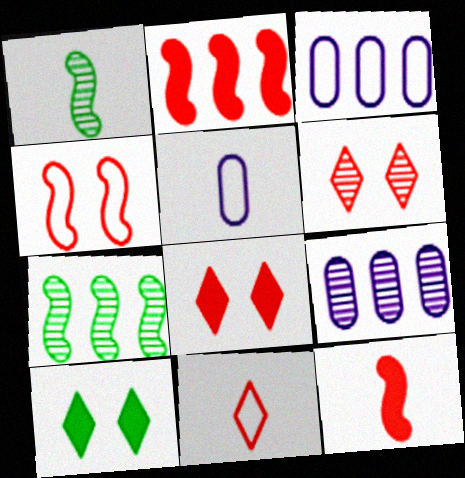[[1, 3, 8], 
[1, 6, 9], 
[5, 7, 8]]